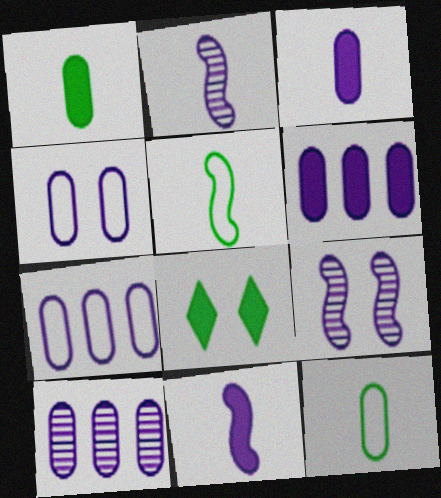[[3, 4, 10], 
[6, 7, 10]]